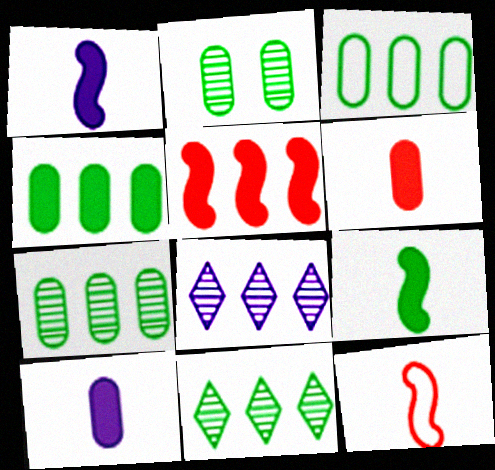[[3, 4, 7], 
[3, 5, 8]]